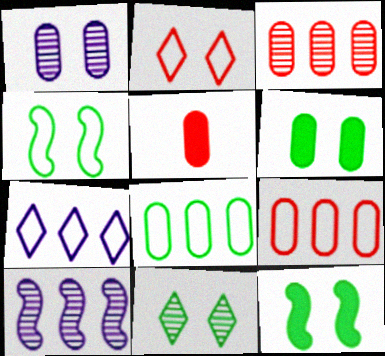[[1, 2, 12], 
[1, 5, 8], 
[4, 6, 11]]